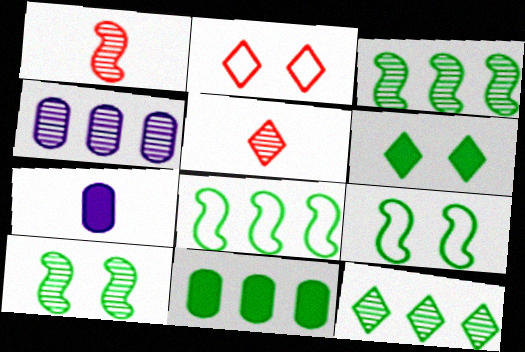[[2, 3, 7], 
[4, 5, 10], 
[8, 11, 12]]